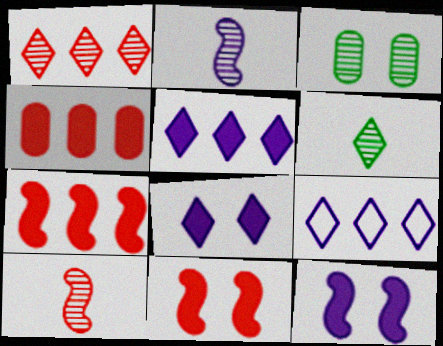[[1, 2, 3]]